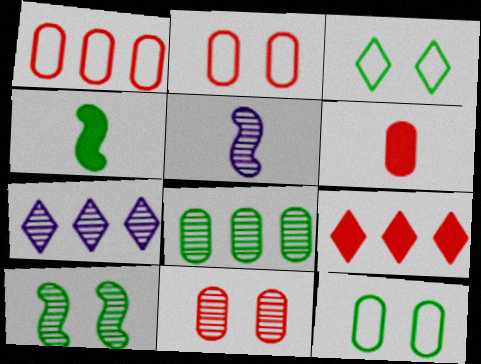[[1, 6, 11], 
[2, 4, 7], 
[3, 4, 8], 
[5, 9, 12]]